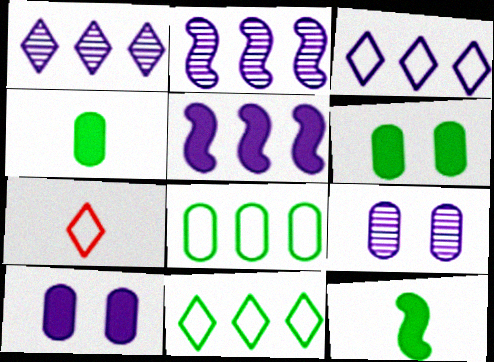[[2, 6, 7]]